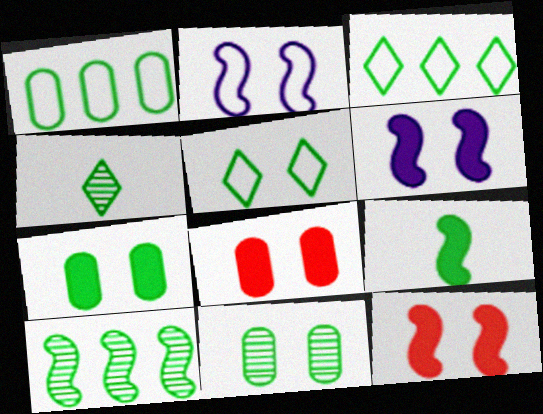[[3, 9, 11], 
[4, 10, 11]]